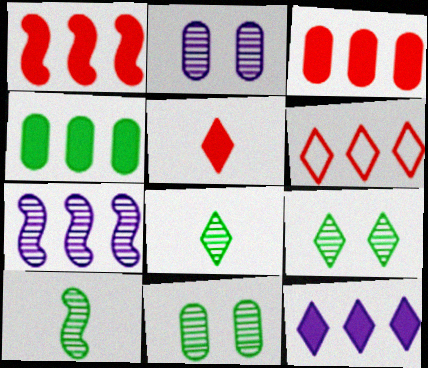[[1, 4, 12], 
[4, 6, 7]]